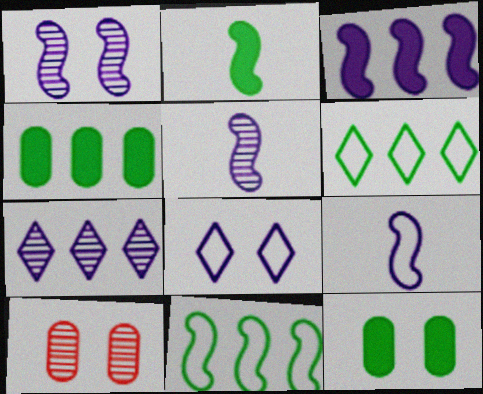[[1, 3, 9]]